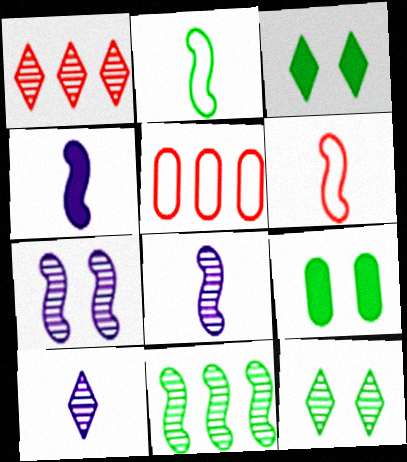[[1, 10, 12], 
[3, 5, 8], 
[4, 5, 12]]